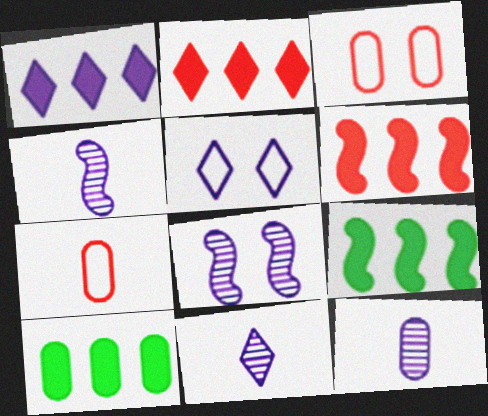[[1, 5, 11], 
[1, 6, 10], 
[3, 9, 11], 
[3, 10, 12], 
[4, 11, 12]]